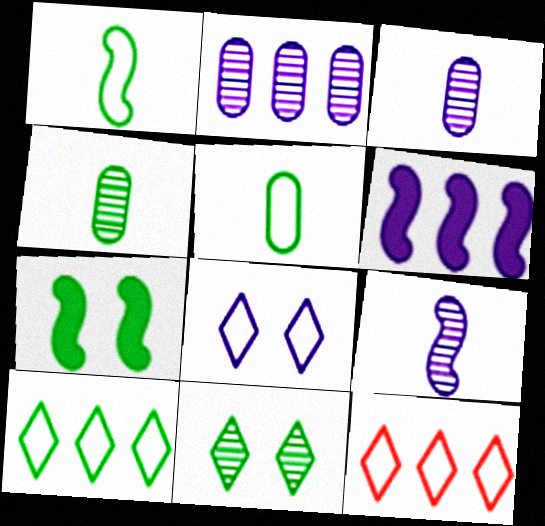[[3, 6, 8], 
[3, 7, 12], 
[4, 7, 10]]